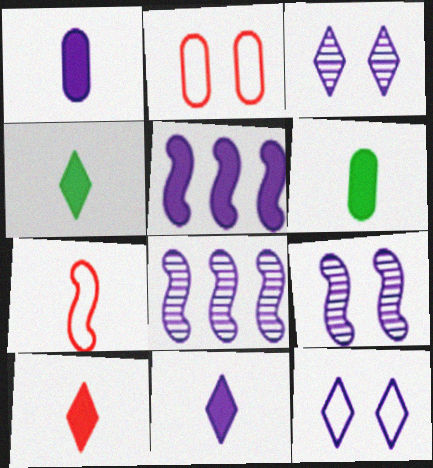[[1, 8, 12], 
[2, 4, 8], 
[4, 10, 11]]